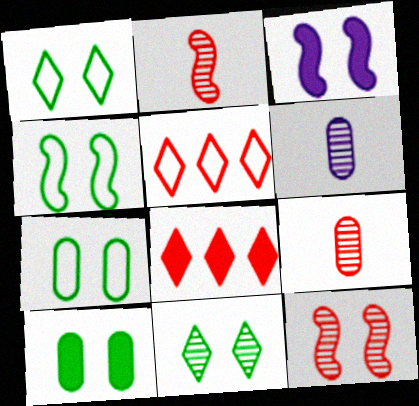[[1, 4, 7], 
[3, 4, 12], 
[4, 6, 8], 
[4, 10, 11]]